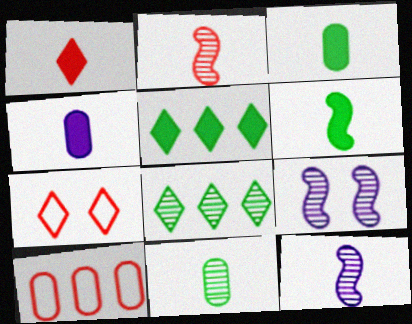[[1, 4, 6]]